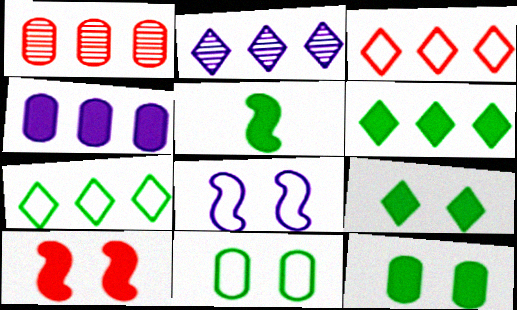[[2, 3, 6], 
[5, 6, 12]]